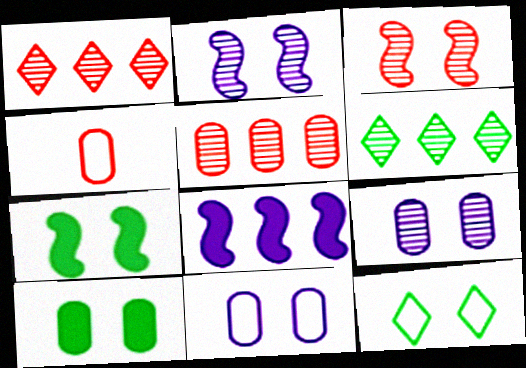[]